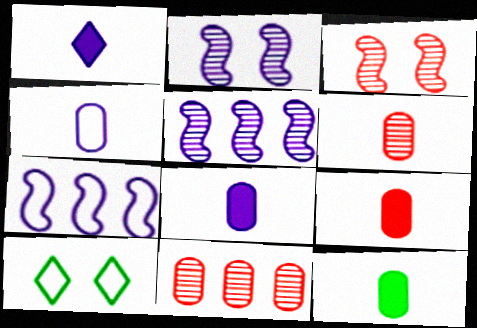[[4, 6, 12], 
[5, 9, 10], 
[8, 9, 12]]